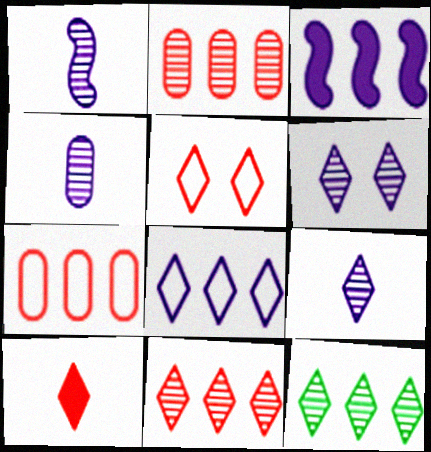[[1, 4, 9], 
[3, 7, 12], 
[5, 10, 11]]